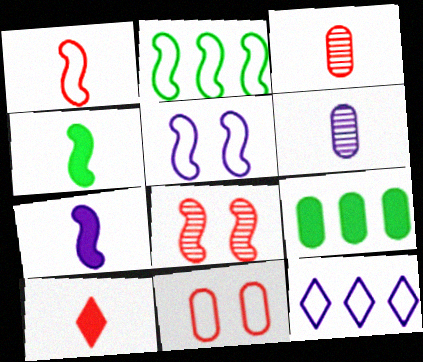[[1, 2, 5], 
[1, 3, 10], 
[2, 7, 8], 
[6, 9, 11]]